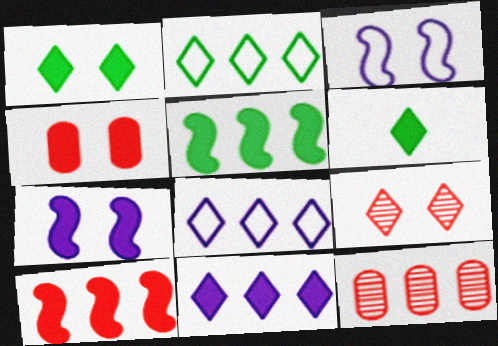[[1, 4, 7], 
[3, 6, 12], 
[5, 8, 12], 
[6, 8, 9]]